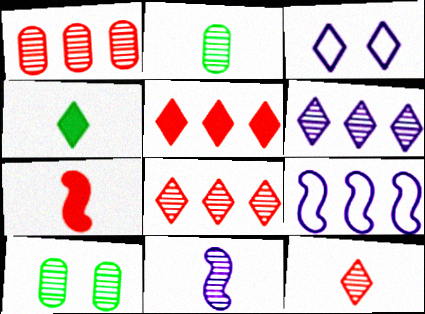[[2, 11, 12], 
[3, 4, 8], 
[8, 10, 11]]